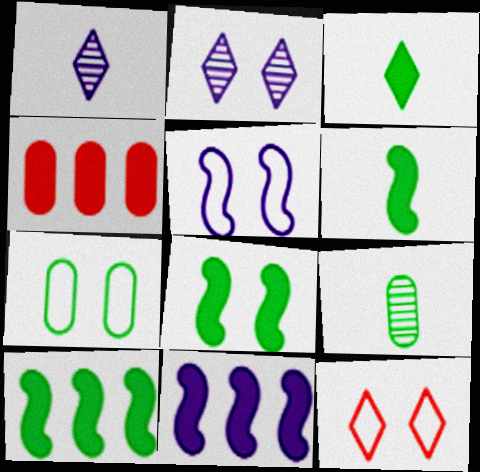[[5, 7, 12], 
[6, 8, 10], 
[9, 11, 12]]